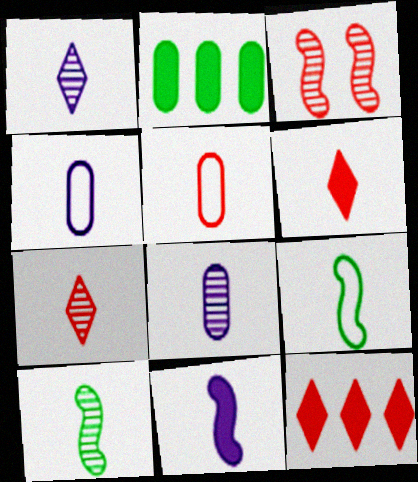[[1, 4, 11], 
[3, 5, 12], 
[4, 6, 10], 
[6, 8, 9], 
[7, 8, 10]]